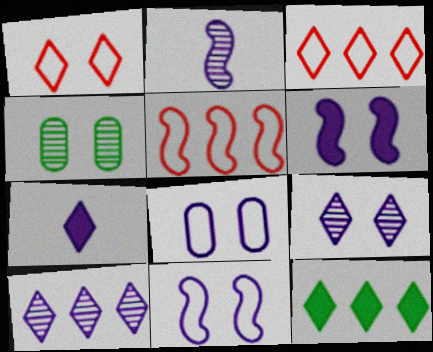[[1, 4, 6], 
[3, 10, 12], 
[4, 5, 7], 
[6, 8, 9]]